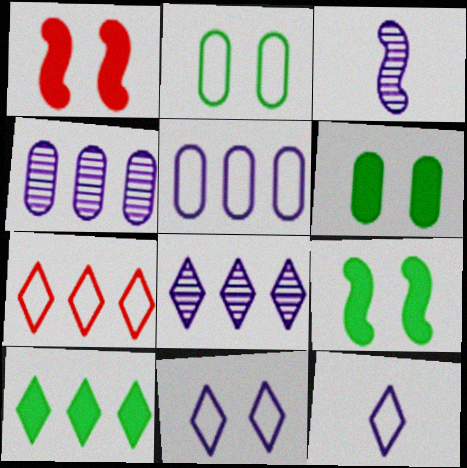[[3, 6, 7], 
[7, 8, 10]]